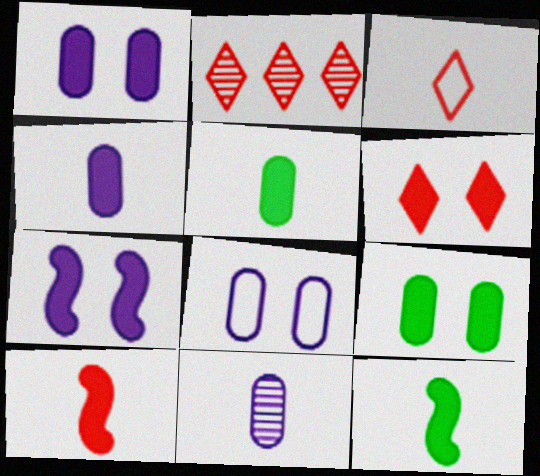[[2, 3, 6], 
[2, 8, 12], 
[3, 11, 12], 
[6, 7, 9]]